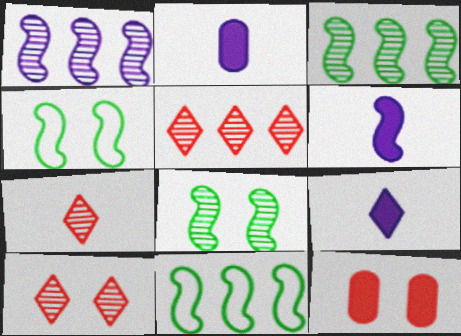[[2, 4, 5], 
[2, 6, 9], 
[2, 10, 11], 
[5, 7, 10]]